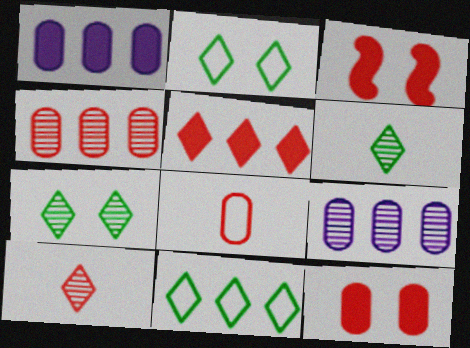[[4, 8, 12]]